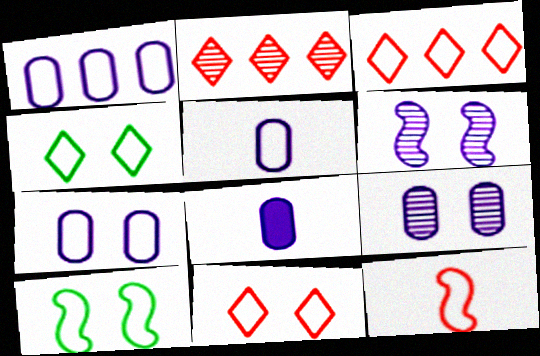[[1, 4, 12], 
[1, 5, 7], 
[1, 8, 9], 
[2, 8, 10], 
[3, 5, 10], 
[7, 10, 11]]